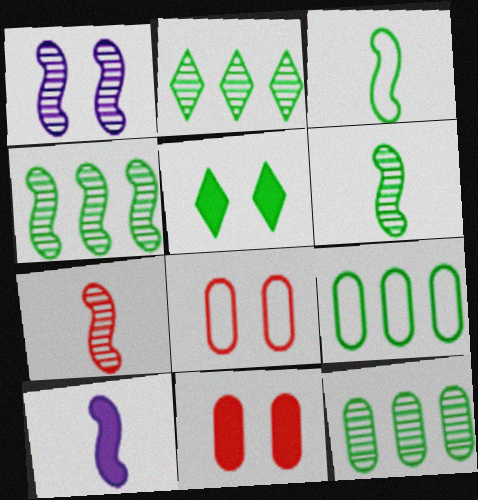[[1, 4, 7], 
[1, 5, 8], 
[2, 4, 12], 
[2, 8, 10], 
[3, 5, 12], 
[3, 7, 10], 
[5, 6, 9]]